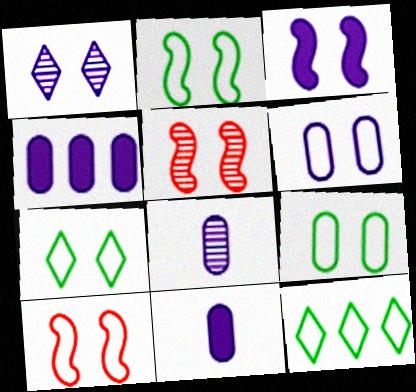[[1, 3, 6], 
[2, 3, 5], 
[2, 7, 9], 
[4, 6, 8], 
[5, 11, 12], 
[6, 7, 10]]